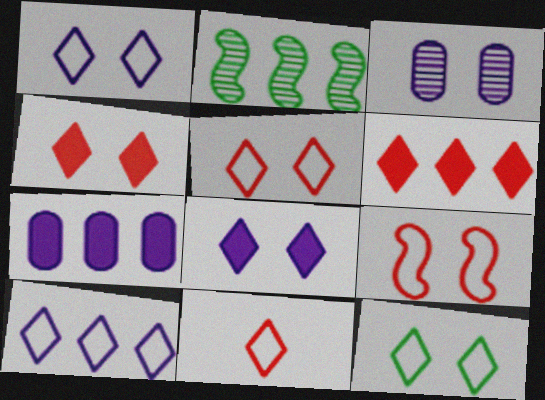[[1, 5, 12], 
[10, 11, 12]]